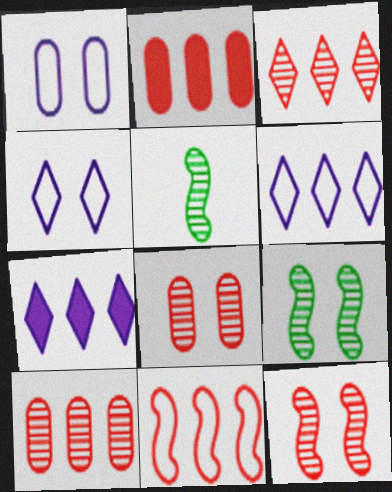[[2, 3, 11], 
[2, 4, 5]]